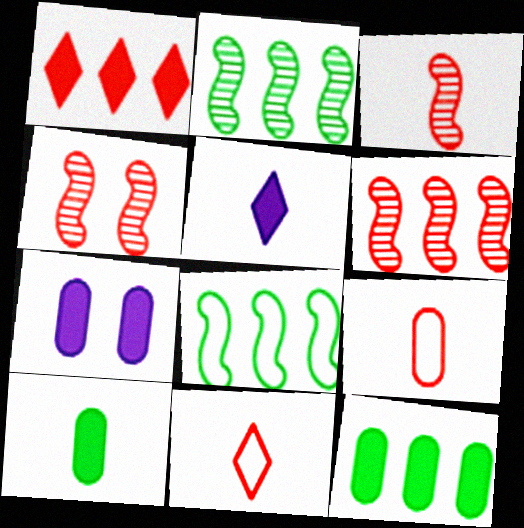[[1, 4, 9], 
[2, 7, 11], 
[3, 4, 6]]